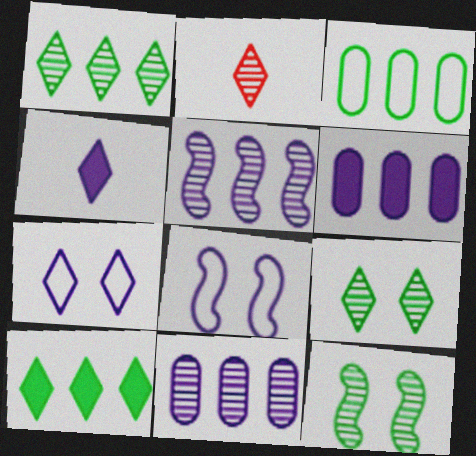[[2, 7, 10], 
[2, 11, 12], 
[4, 8, 11]]